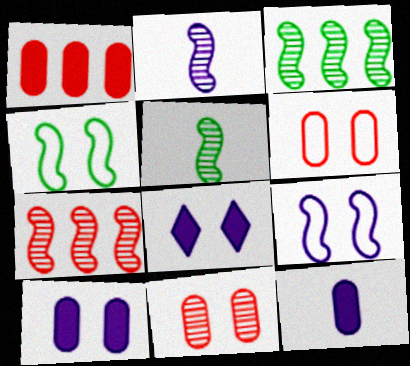[[4, 8, 11]]